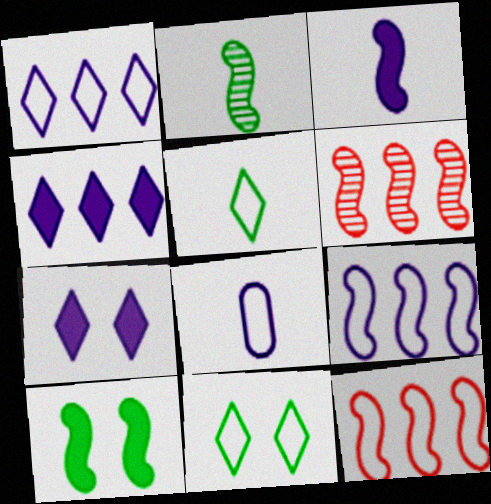[[8, 11, 12]]